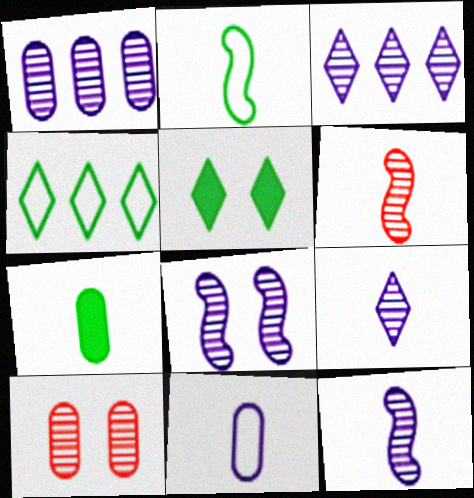[[1, 8, 9]]